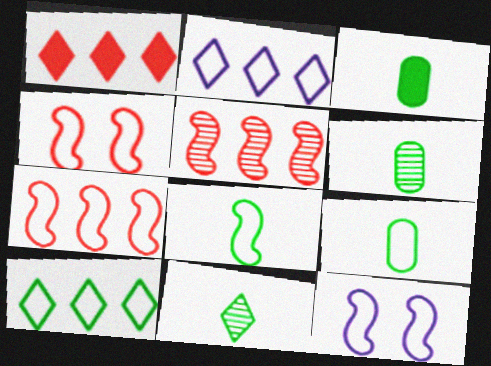[[1, 6, 12], 
[2, 4, 9], 
[3, 6, 9], 
[3, 8, 11], 
[7, 8, 12]]